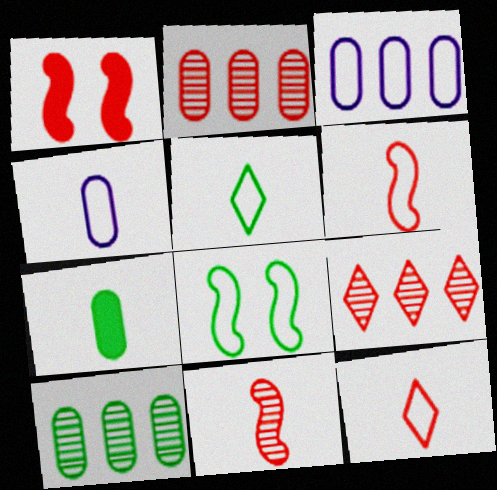[[1, 2, 12], 
[3, 8, 12], 
[4, 5, 6]]